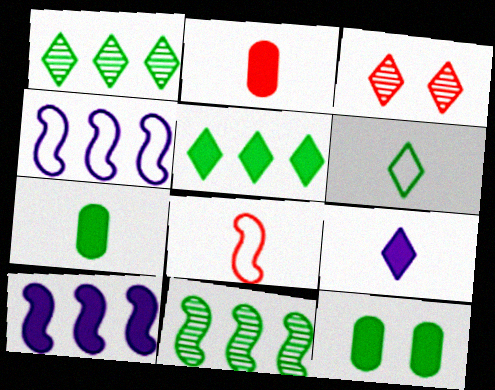[[3, 4, 7], 
[6, 11, 12]]